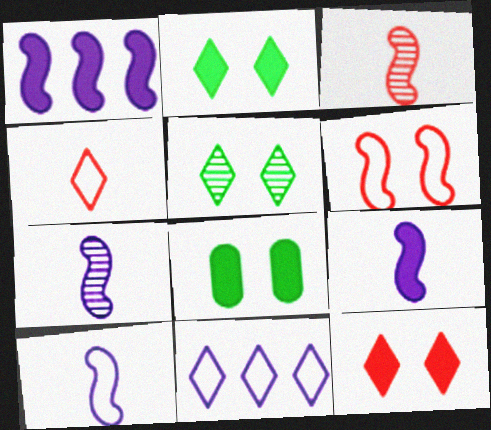[[3, 8, 11], 
[7, 9, 10]]